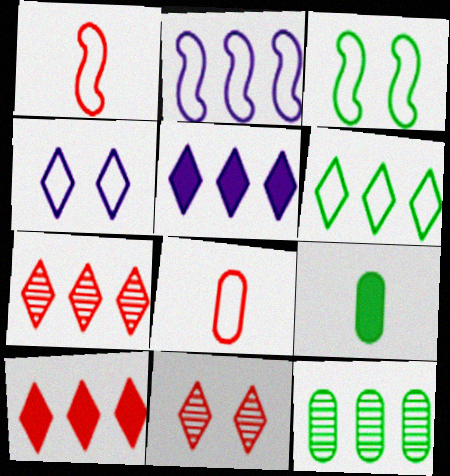[[1, 2, 3], 
[2, 9, 11], 
[2, 10, 12], 
[5, 6, 7]]